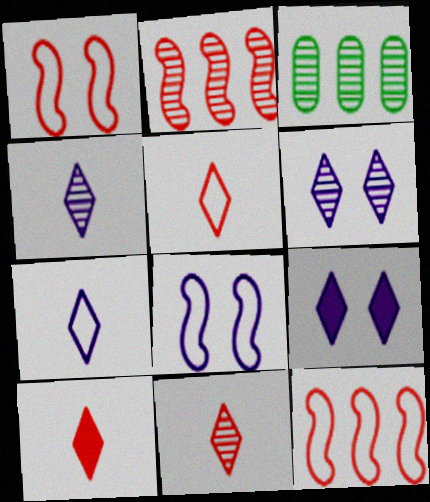[[3, 8, 10], 
[5, 10, 11]]